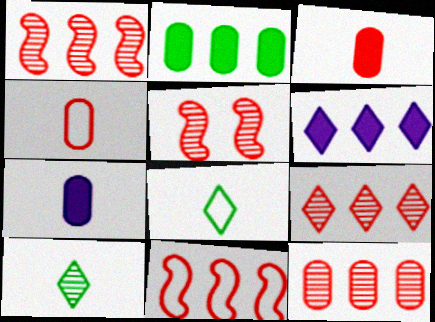[[1, 9, 12]]